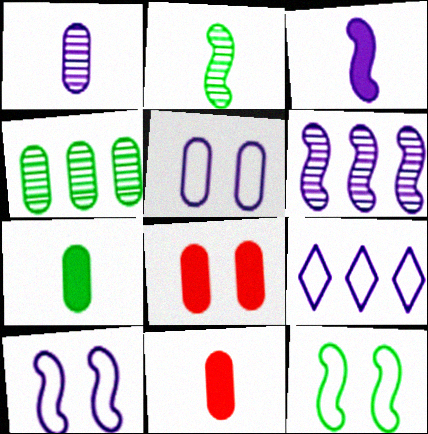[[2, 8, 9], 
[3, 6, 10], 
[4, 5, 11]]